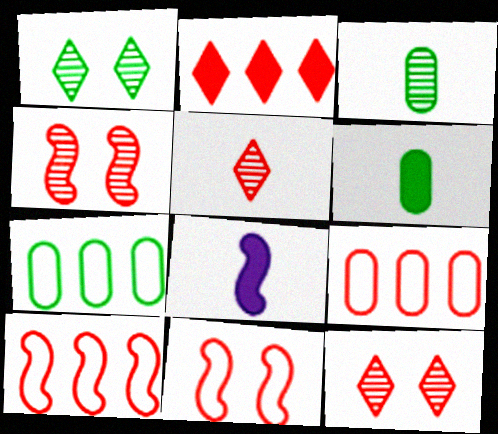[[1, 8, 9], 
[7, 8, 12]]